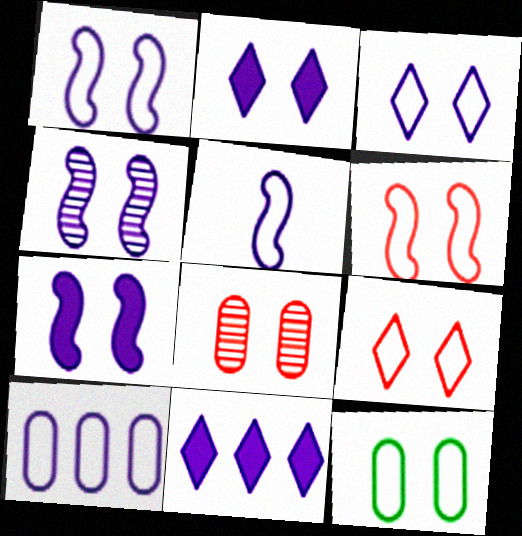[[1, 4, 7], 
[1, 9, 12], 
[3, 5, 10], 
[3, 6, 12]]